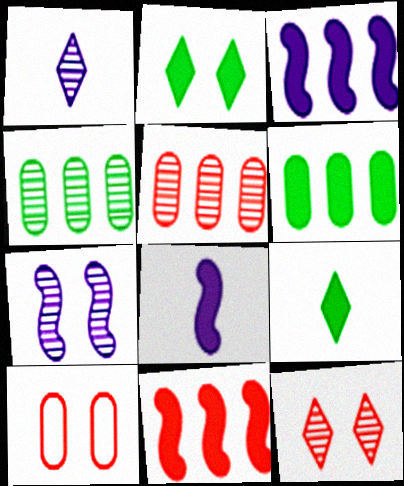[[2, 7, 10]]